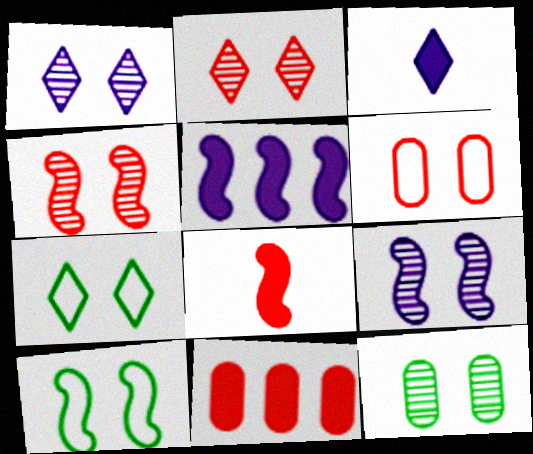[[1, 4, 12], 
[2, 9, 12]]